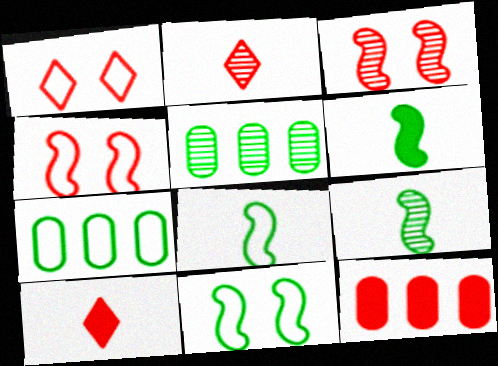[[2, 4, 12], 
[6, 8, 9]]